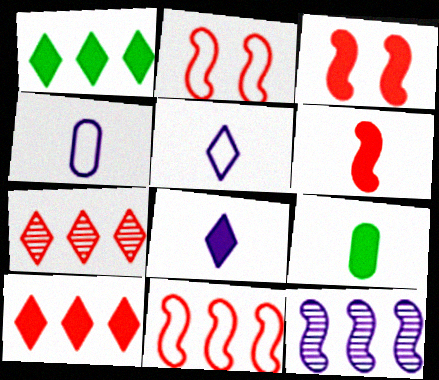[[6, 8, 9]]